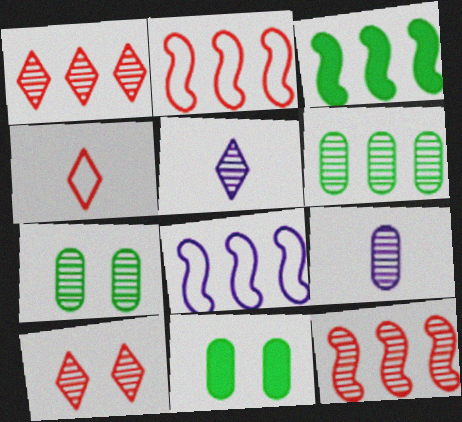[[2, 5, 11], 
[3, 8, 12], 
[5, 7, 12]]